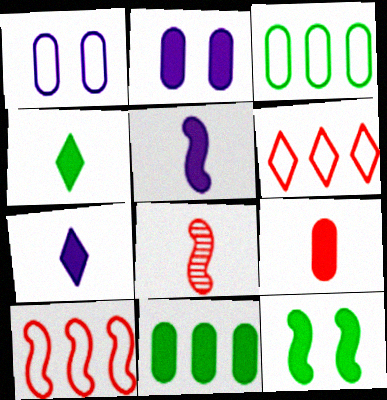[[2, 9, 11], 
[4, 5, 9], 
[4, 11, 12]]